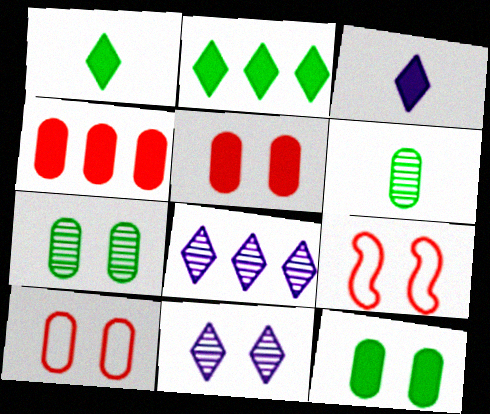[[9, 11, 12]]